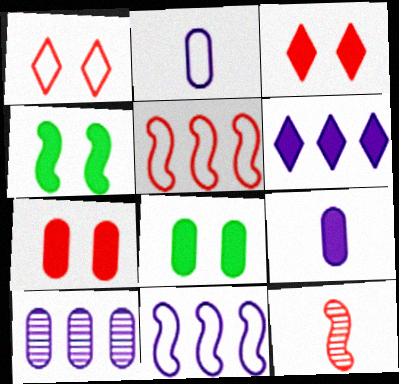[[4, 11, 12], 
[6, 10, 11]]